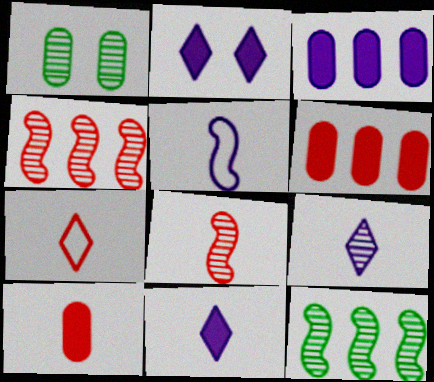[[1, 4, 9], 
[7, 8, 10]]